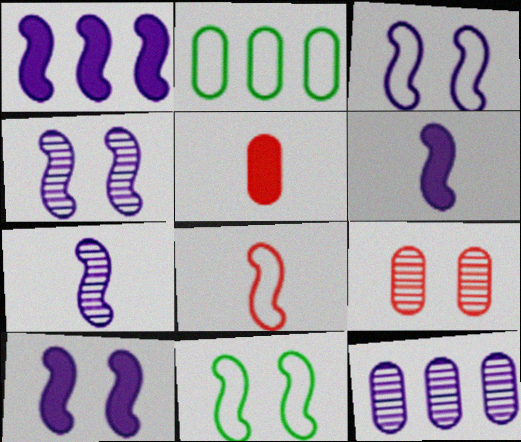[[1, 3, 7], 
[1, 6, 10], 
[3, 4, 10]]